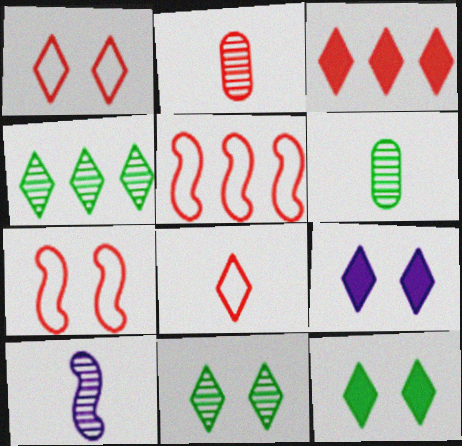[[1, 9, 11], 
[2, 3, 7], 
[4, 8, 9], 
[5, 6, 9]]